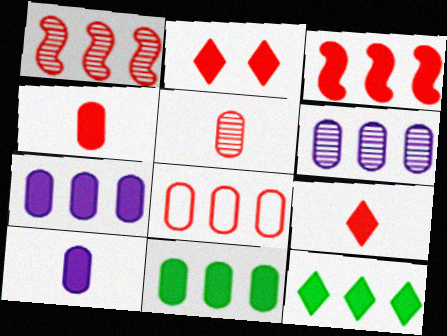[[2, 3, 4], 
[3, 7, 12], 
[6, 8, 11]]